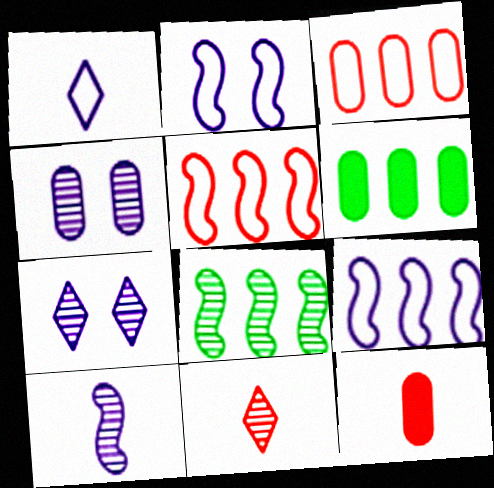[[2, 6, 11], 
[4, 8, 11]]